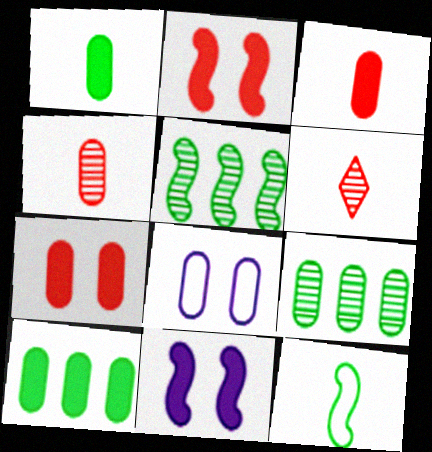[[3, 8, 9], 
[4, 8, 10]]